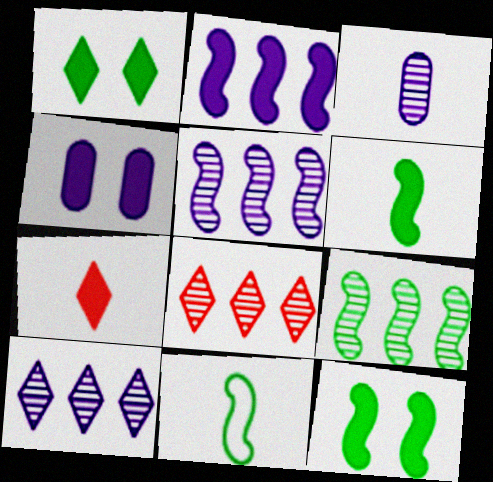[[3, 7, 11], 
[4, 8, 11], 
[9, 11, 12]]